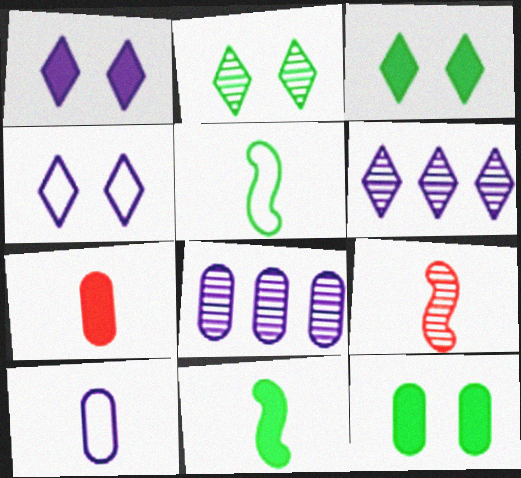[[2, 8, 9]]